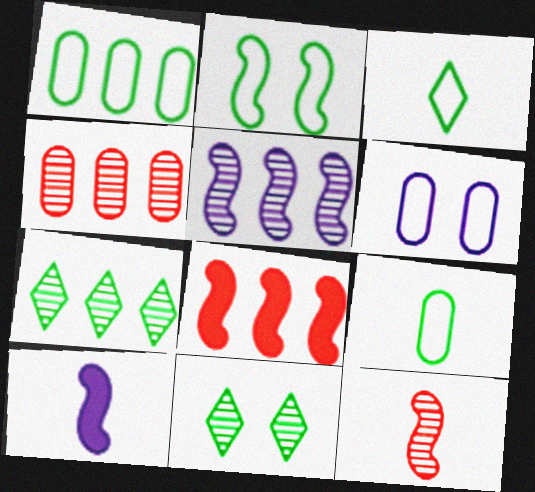[[1, 2, 3], 
[4, 5, 7]]